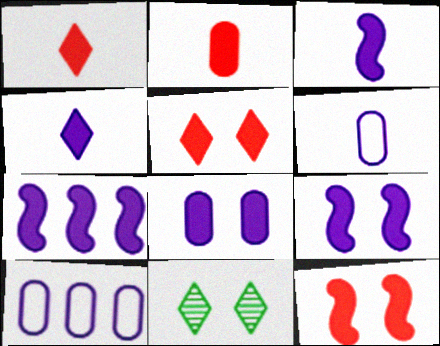[[3, 7, 9], 
[4, 7, 8]]